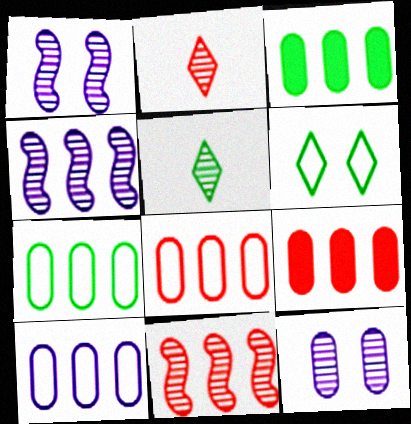[[5, 11, 12], 
[7, 8, 10]]